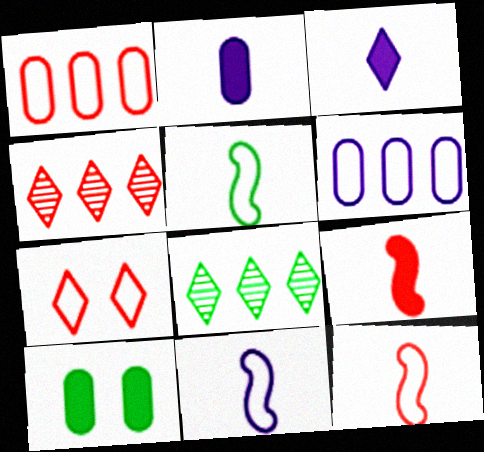[[1, 7, 12], 
[3, 7, 8], 
[4, 10, 11], 
[5, 6, 7], 
[5, 8, 10], 
[5, 11, 12]]